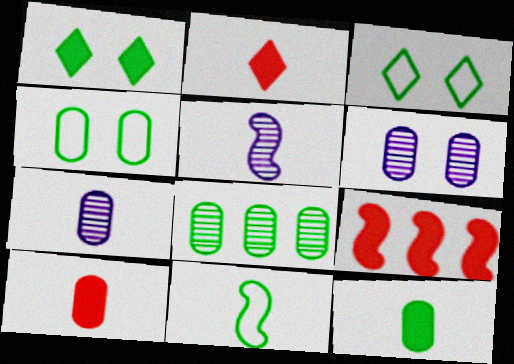[[1, 8, 11], 
[2, 7, 11], 
[3, 7, 9], 
[4, 8, 12]]